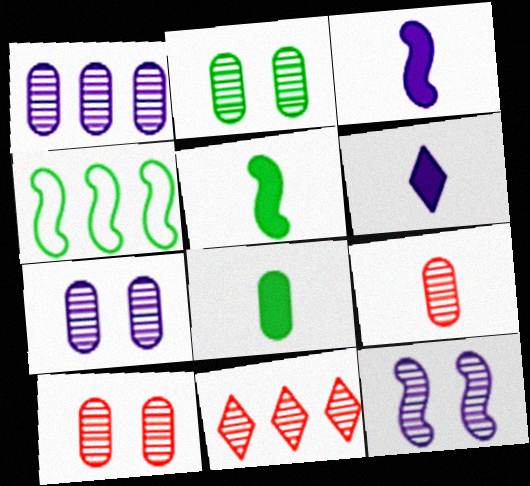[[1, 2, 9], 
[2, 7, 10], 
[4, 6, 10]]